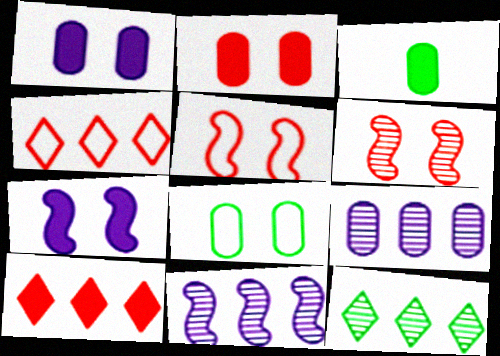[[3, 7, 10]]